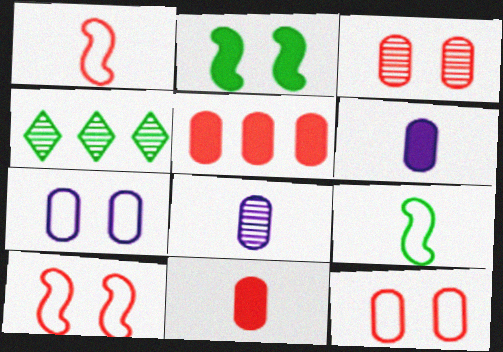[[4, 6, 10]]